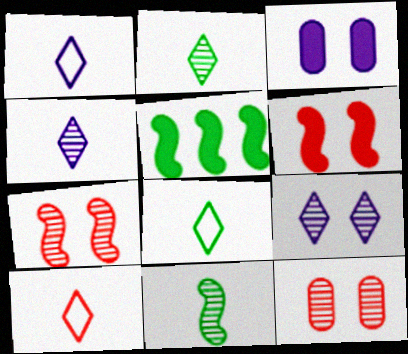[[1, 5, 12], 
[1, 8, 10]]